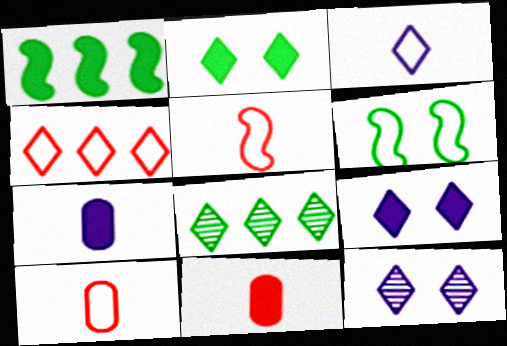[[1, 9, 11], 
[1, 10, 12]]